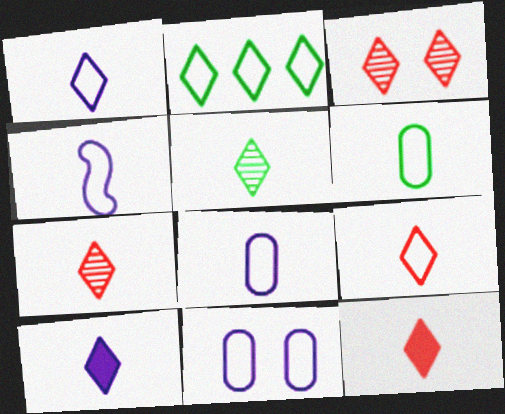[[1, 4, 8], 
[1, 5, 12], 
[2, 3, 10], 
[4, 6, 9], 
[5, 9, 10], 
[7, 9, 12]]